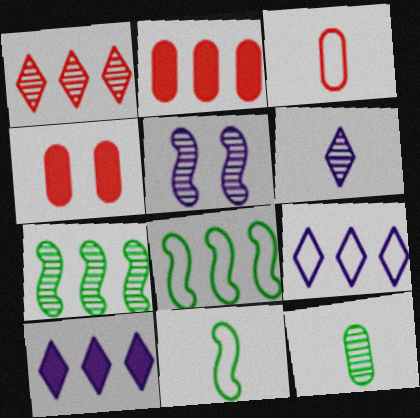[[1, 5, 12], 
[2, 7, 9], 
[4, 6, 8]]